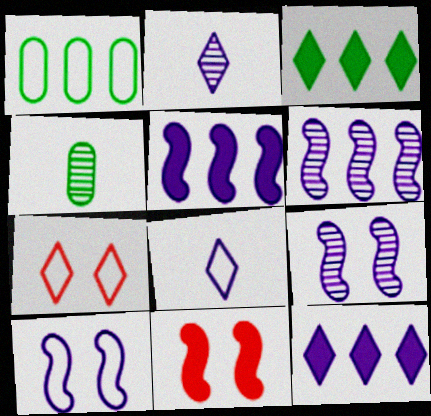[[1, 2, 11], 
[2, 3, 7], 
[4, 5, 7]]